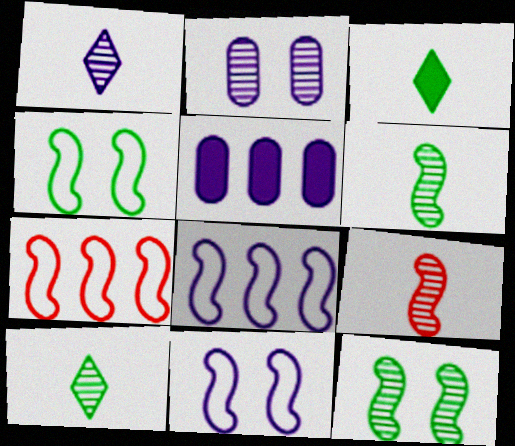[[1, 5, 11], 
[2, 3, 7]]